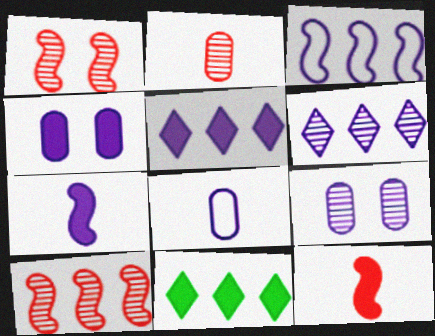[[1, 8, 11], 
[4, 5, 7], 
[4, 11, 12]]